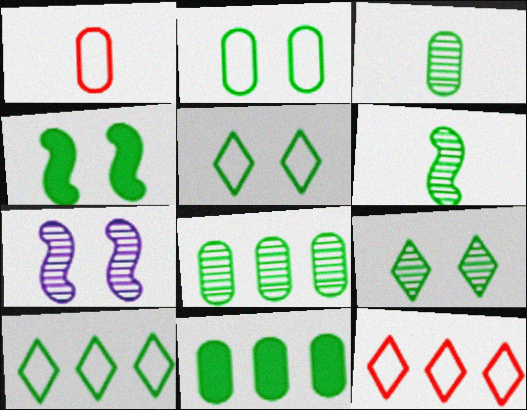[[2, 3, 11], 
[2, 4, 9], 
[3, 4, 10], 
[5, 6, 11], 
[6, 8, 9]]